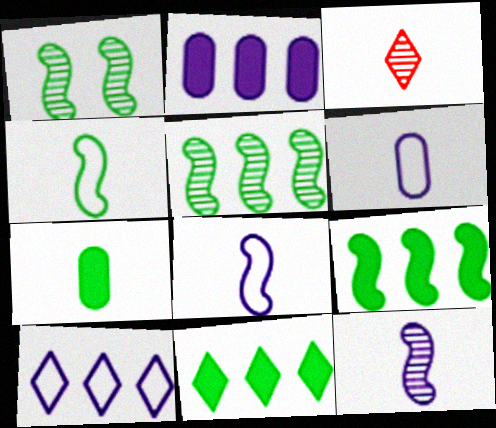[[1, 4, 9], 
[3, 7, 8]]